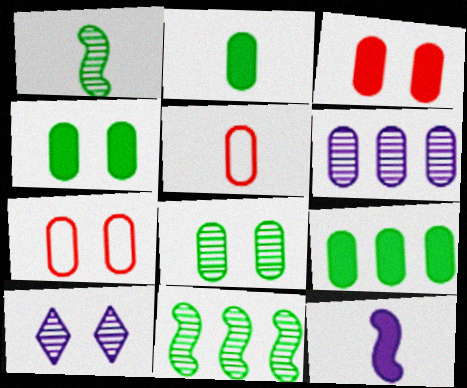[[2, 4, 9], 
[2, 6, 7], 
[4, 5, 6]]